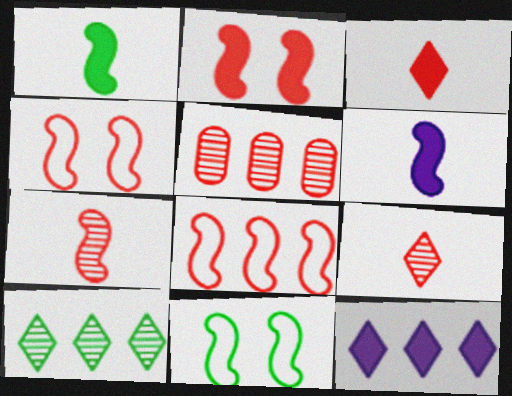[[2, 7, 8], 
[3, 4, 5]]